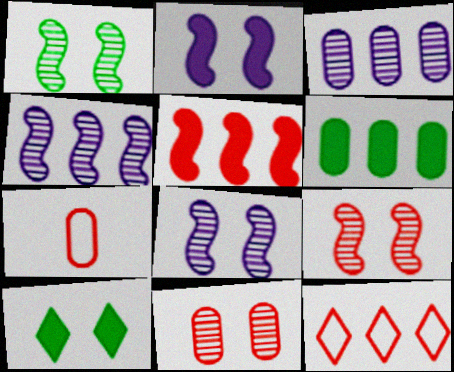[[1, 8, 9], 
[4, 6, 12], 
[4, 7, 10]]